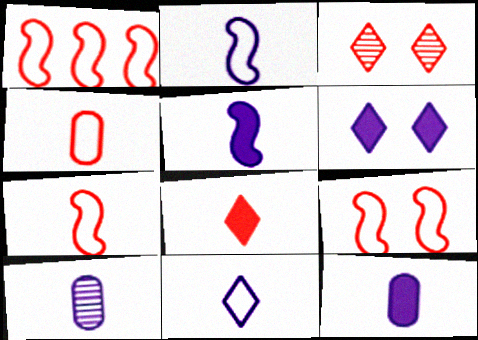[[1, 7, 9], 
[5, 10, 11]]